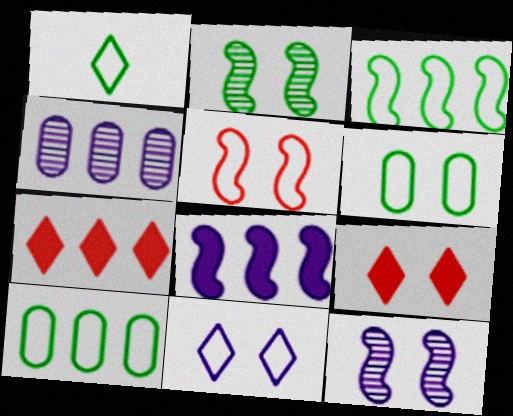[[1, 3, 6], 
[3, 4, 7], 
[5, 6, 11], 
[6, 9, 12]]